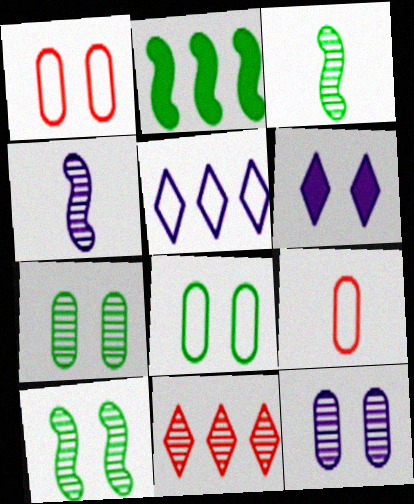[[1, 6, 10], 
[3, 11, 12], 
[4, 7, 11]]